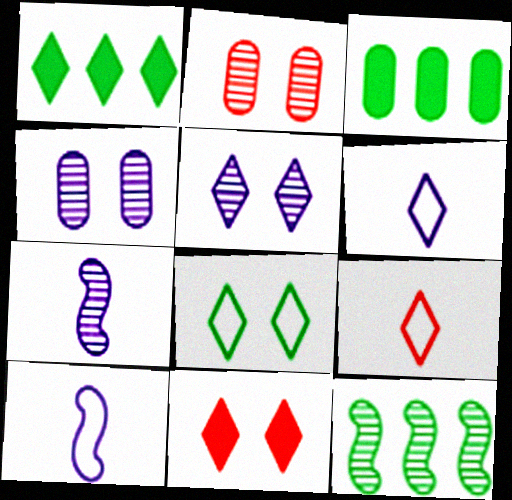[[1, 2, 10], 
[1, 5, 9], 
[5, 8, 11]]